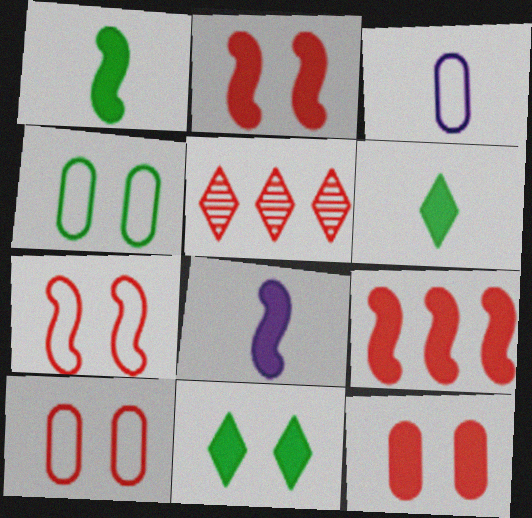[[4, 5, 8]]